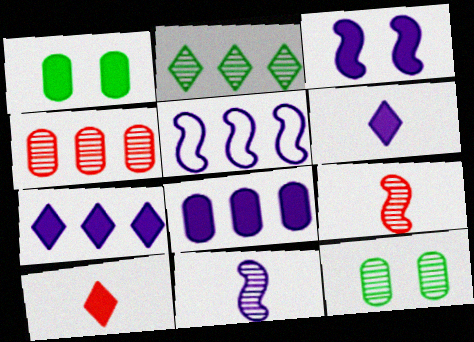[[3, 5, 11], 
[3, 6, 8], 
[5, 10, 12]]